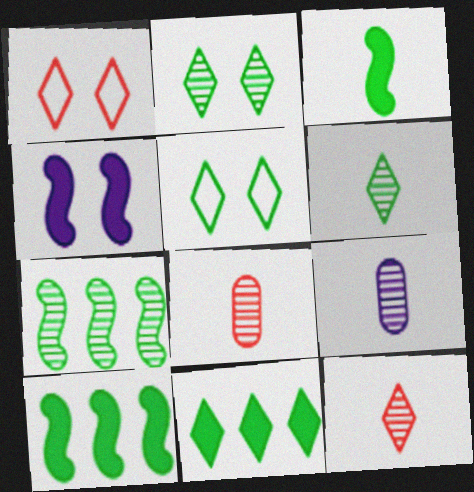[[1, 9, 10], 
[5, 6, 11]]